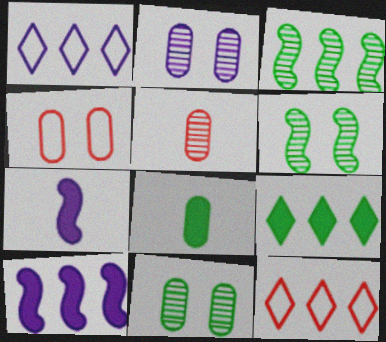[[1, 2, 7], 
[7, 11, 12]]